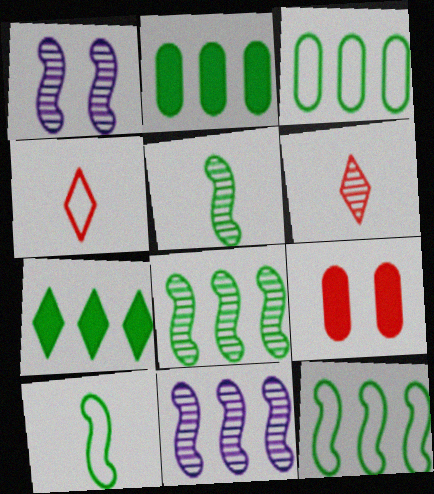[[1, 2, 4], 
[3, 7, 8]]